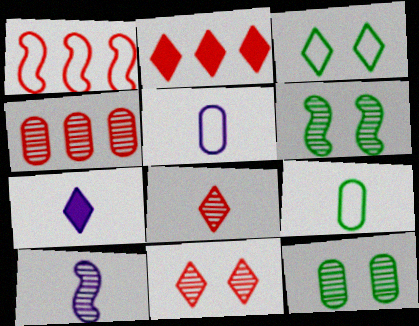[[1, 2, 4], 
[1, 3, 5], 
[1, 7, 12], 
[2, 5, 6], 
[5, 7, 10]]